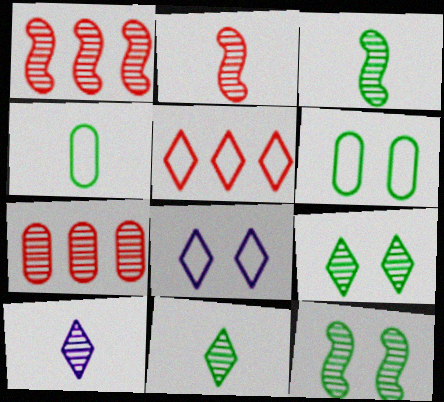[[7, 10, 12]]